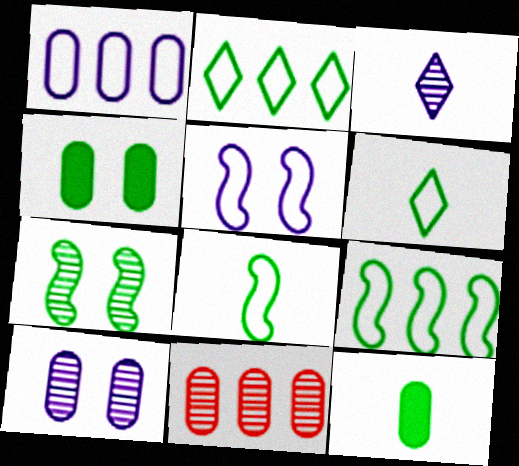[[2, 7, 12], 
[3, 7, 11]]